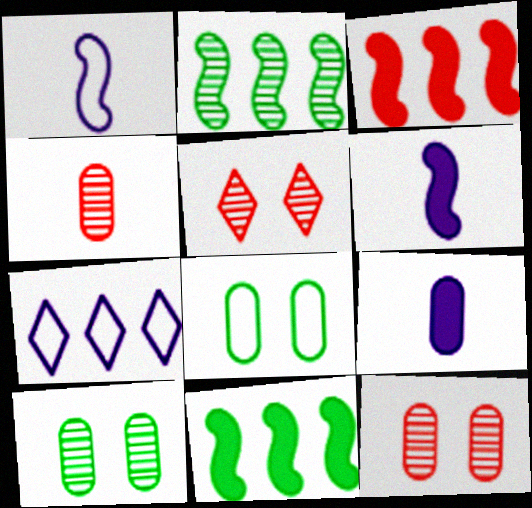[]